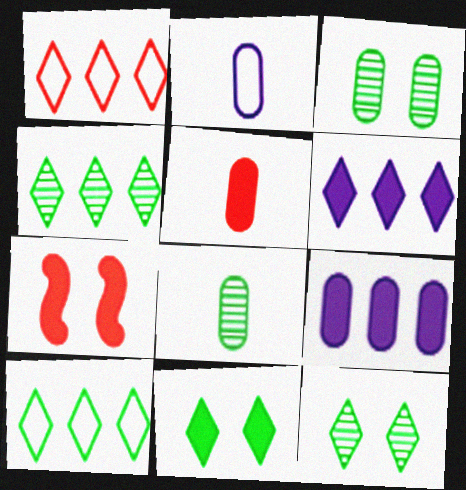[[1, 4, 6], 
[2, 4, 7], 
[2, 5, 8]]